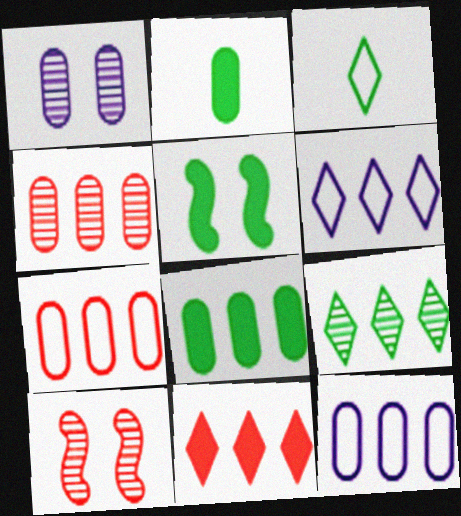[[1, 2, 7], 
[2, 6, 10], 
[4, 8, 12], 
[6, 9, 11]]